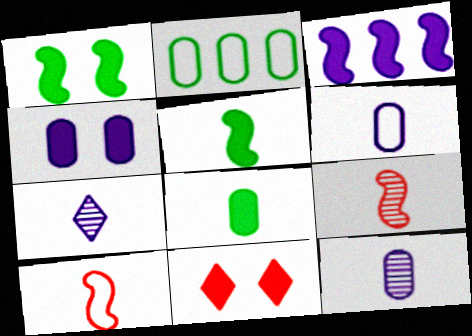[[1, 4, 11], 
[3, 8, 11], 
[7, 8, 10]]